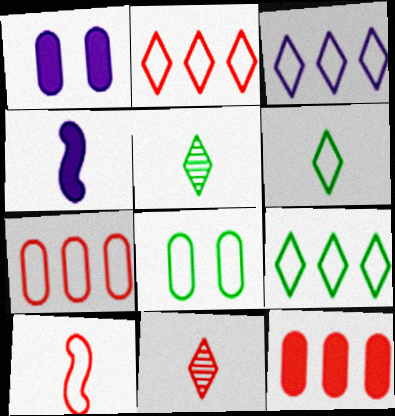[[2, 3, 9], 
[3, 8, 10]]